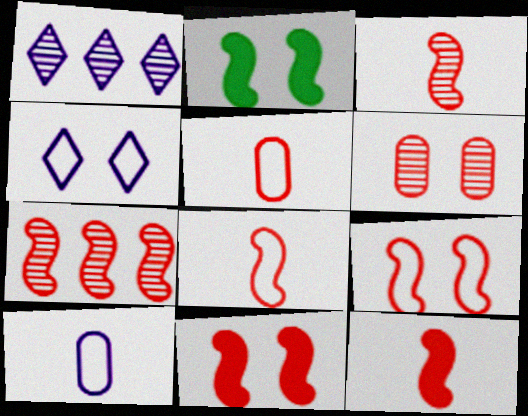[[1, 2, 5], 
[2, 4, 6], 
[3, 8, 12], 
[7, 8, 11], 
[7, 9, 12]]